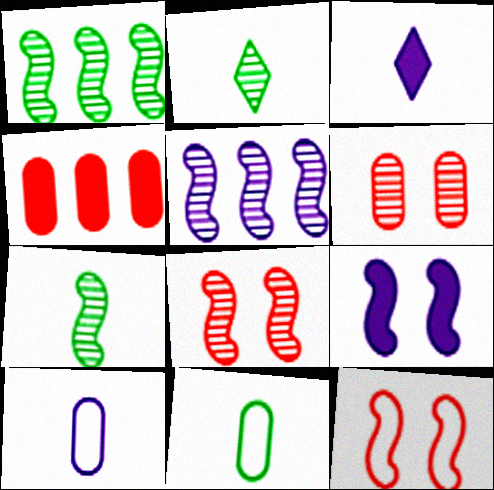[[2, 5, 6], 
[5, 7, 8]]